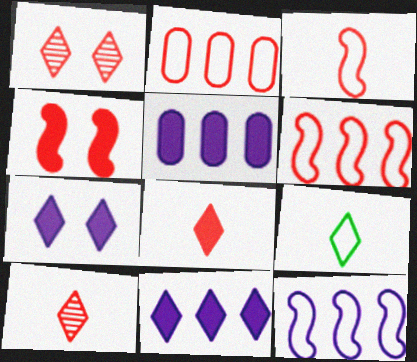[[1, 9, 11], 
[2, 4, 10]]